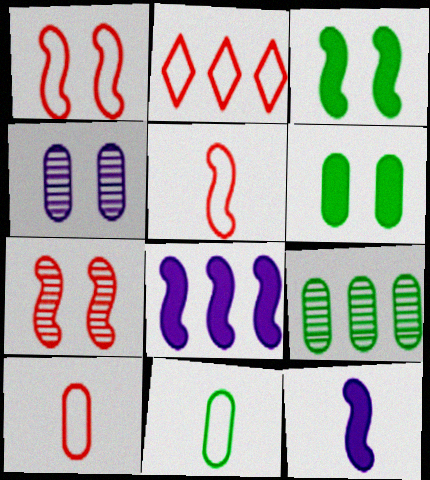[[1, 2, 10], 
[2, 8, 9], 
[6, 9, 11]]